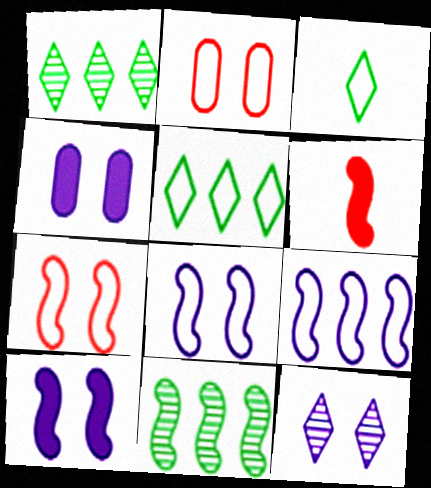[[2, 3, 9], 
[4, 8, 12], 
[6, 8, 11]]